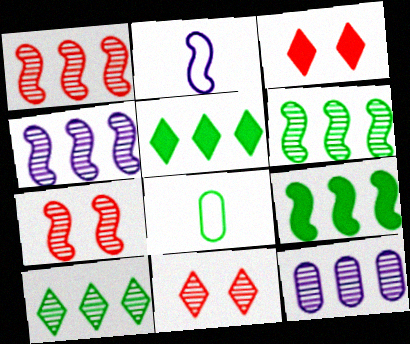[[1, 4, 6], 
[1, 10, 12], 
[2, 7, 9], 
[3, 4, 8]]